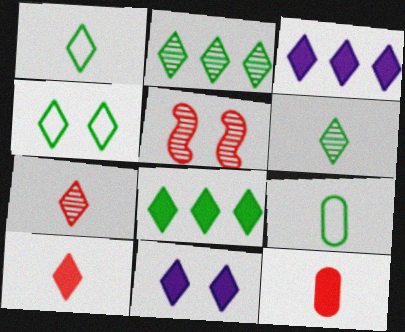[[3, 4, 7], 
[3, 5, 9], 
[4, 6, 8], 
[8, 10, 11]]